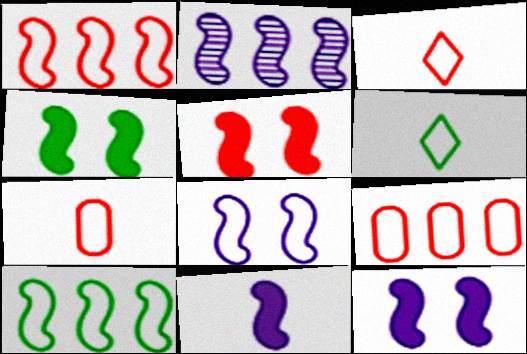[[2, 8, 11], 
[4, 5, 12], 
[6, 8, 9]]